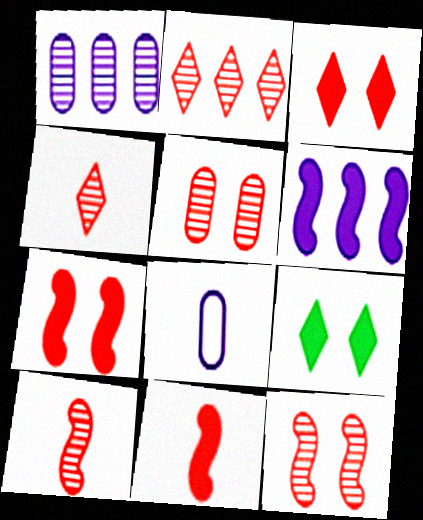[[2, 5, 10]]